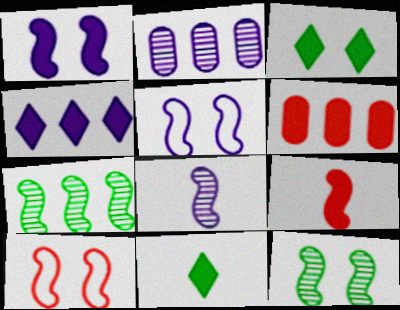[[1, 6, 11], 
[1, 10, 12], 
[2, 10, 11], 
[5, 7, 9]]